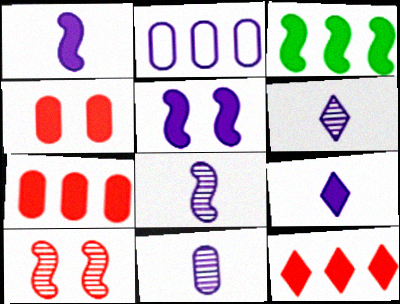[[2, 5, 6], 
[3, 4, 9], 
[6, 8, 11]]